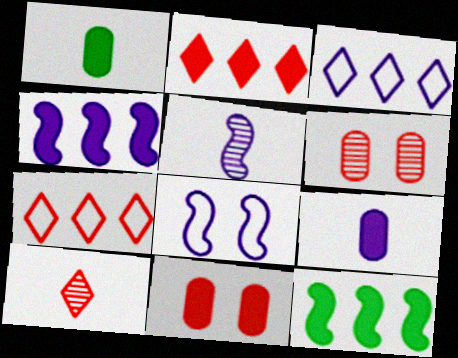[[4, 5, 8]]